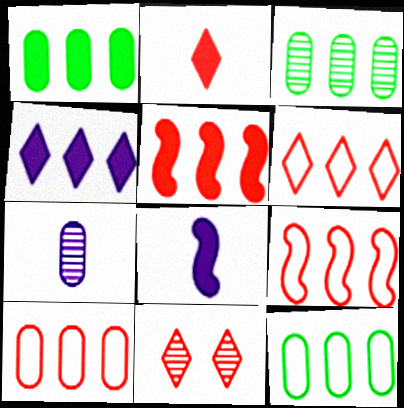[[1, 3, 12], 
[1, 4, 5], 
[2, 6, 11], 
[3, 4, 9], 
[6, 9, 10], 
[8, 11, 12]]